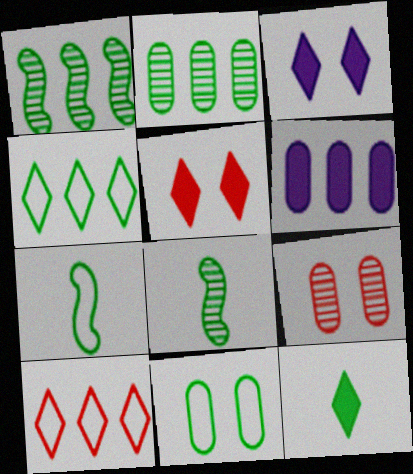[[1, 6, 10], 
[1, 11, 12], 
[4, 7, 11]]